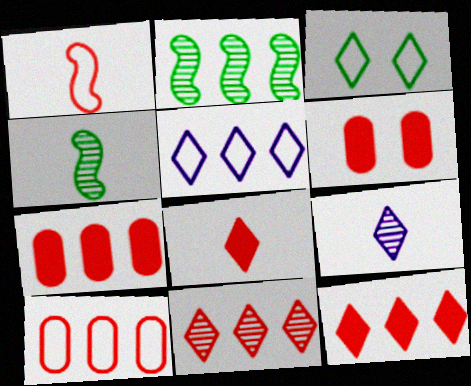[[1, 6, 11], 
[2, 5, 7], 
[3, 9, 12], 
[4, 5, 6]]